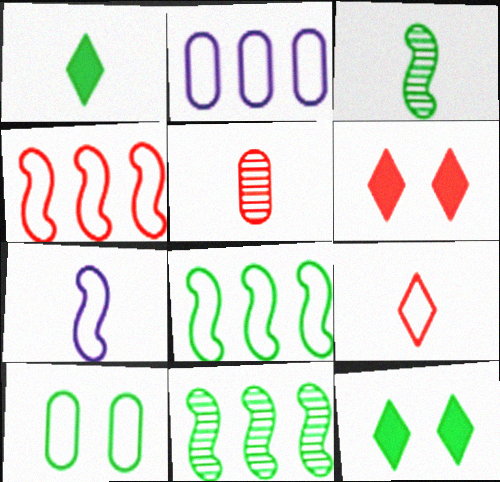[[1, 5, 7], 
[1, 10, 11], 
[2, 3, 6], 
[4, 5, 6]]